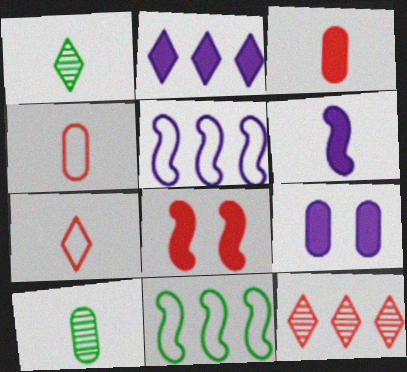[[1, 4, 6], 
[2, 6, 9], 
[4, 8, 12], 
[6, 7, 10]]